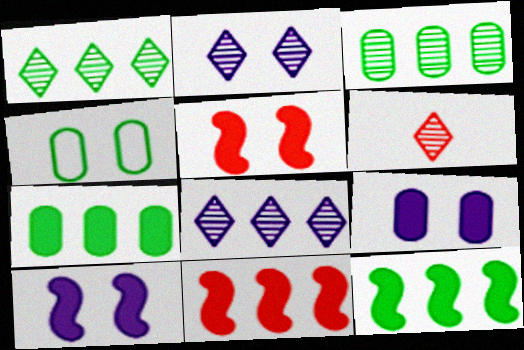[[1, 2, 6], 
[2, 4, 5]]